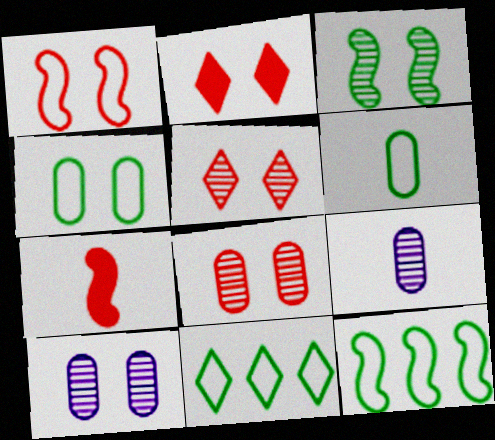[[1, 2, 8], 
[2, 9, 12], 
[3, 5, 10], 
[7, 10, 11]]